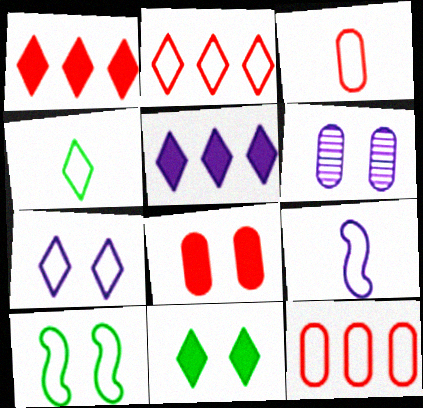[[2, 4, 7], 
[3, 4, 9], 
[5, 6, 9]]